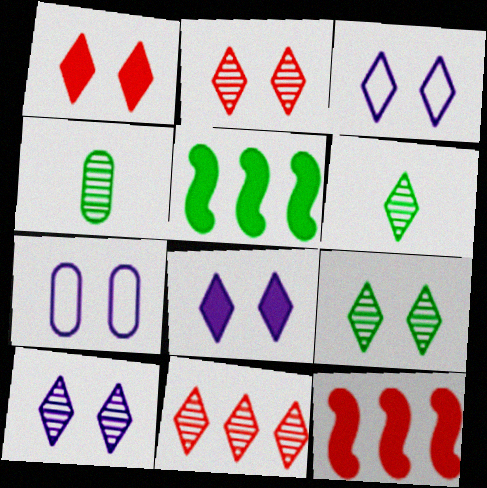[[1, 3, 9], 
[2, 9, 10], 
[3, 4, 12], 
[3, 8, 10], 
[6, 7, 12], 
[6, 10, 11]]